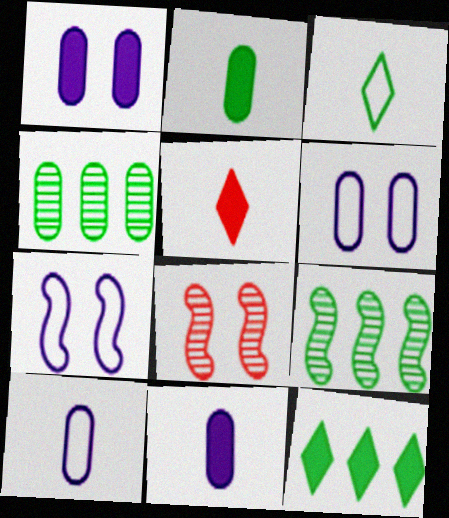[[4, 5, 7], 
[5, 6, 9], 
[8, 10, 12]]